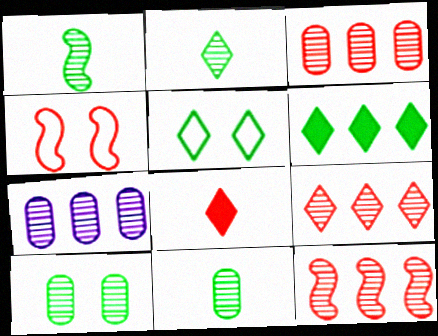[[1, 2, 11], 
[2, 5, 6], 
[3, 4, 8], 
[3, 9, 12]]